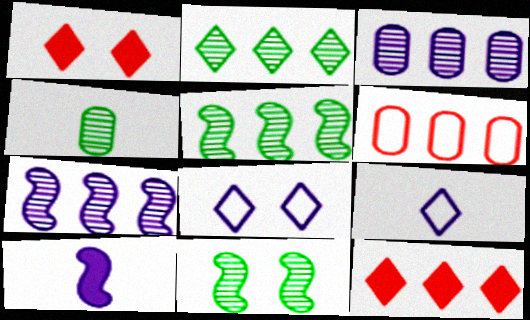[[1, 2, 9], 
[2, 4, 11], 
[3, 8, 10]]